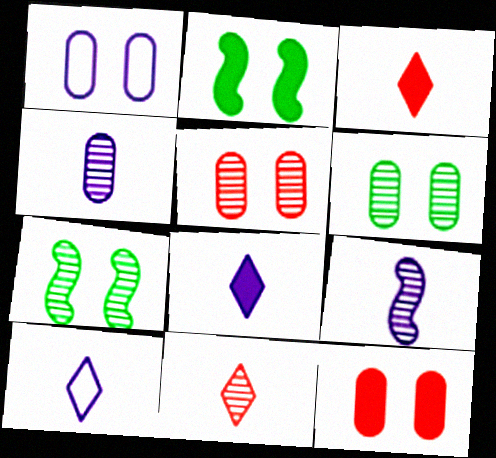[[1, 6, 12]]